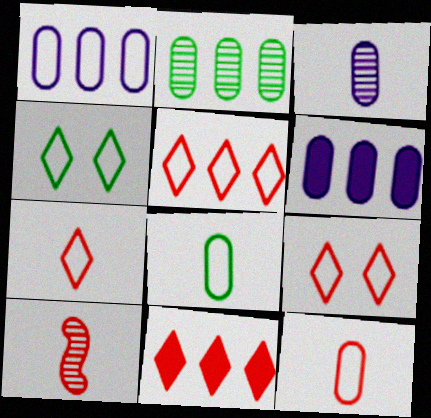[[4, 6, 10], 
[5, 7, 9]]